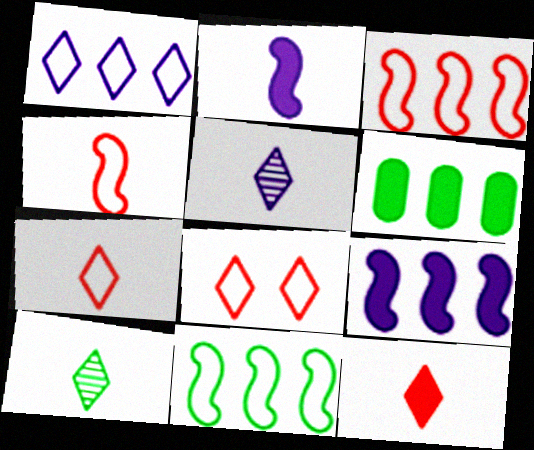[]